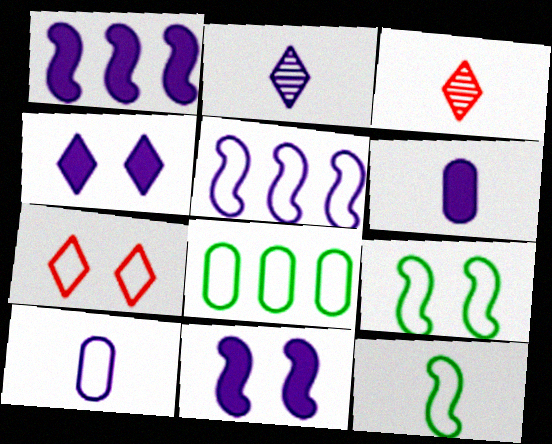[[1, 4, 6], 
[3, 6, 12], 
[3, 8, 11]]